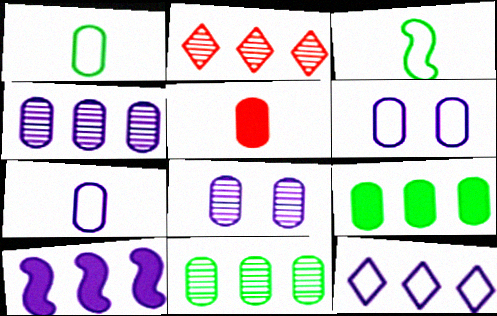[[4, 10, 12], 
[5, 6, 11]]